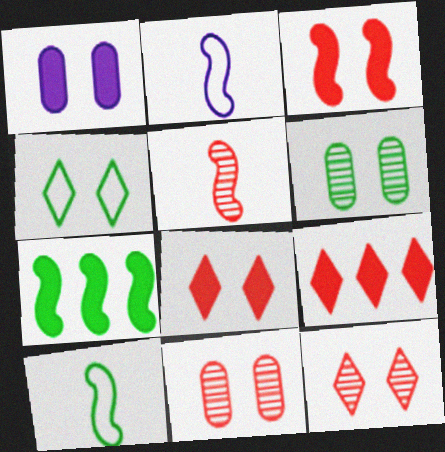[[2, 6, 9]]